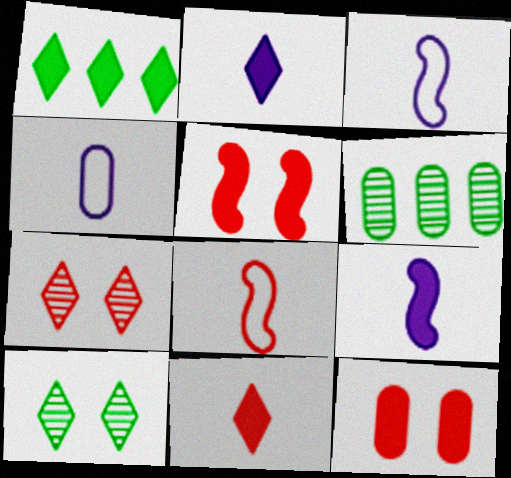[[1, 9, 12], 
[4, 6, 12]]